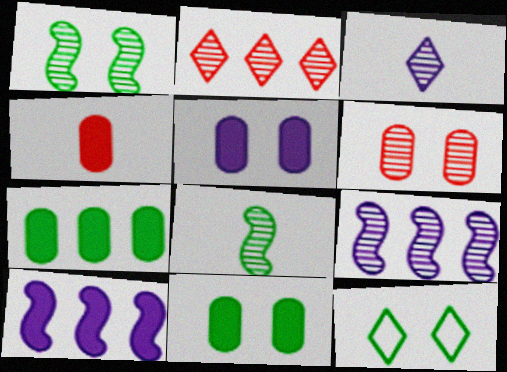[[1, 11, 12], 
[4, 5, 7], 
[4, 9, 12], 
[7, 8, 12]]